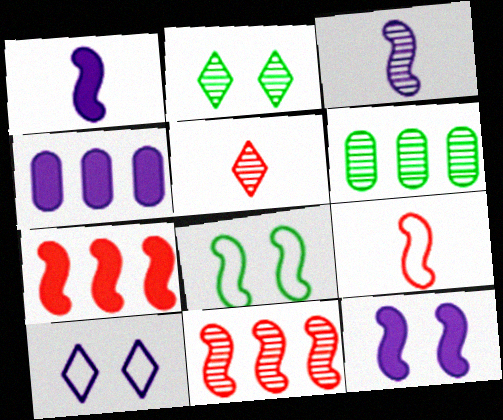[[1, 8, 11], 
[2, 4, 9], 
[3, 4, 10], 
[3, 7, 8], 
[4, 5, 8]]